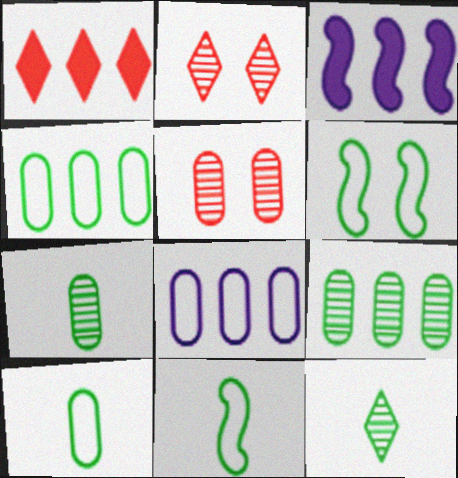[[2, 3, 10]]